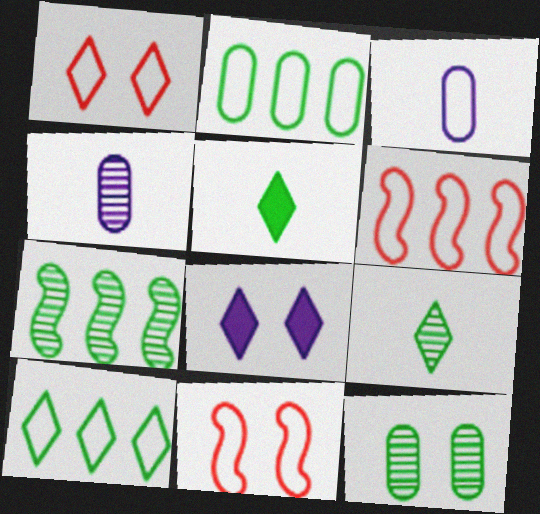[[3, 10, 11], 
[7, 9, 12], 
[8, 11, 12]]